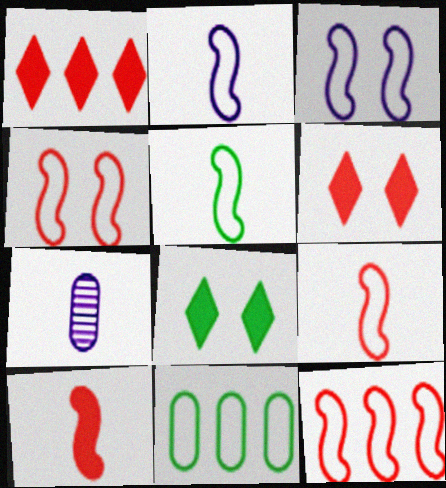[[2, 5, 9], 
[3, 5, 12], 
[4, 9, 12], 
[7, 8, 12]]